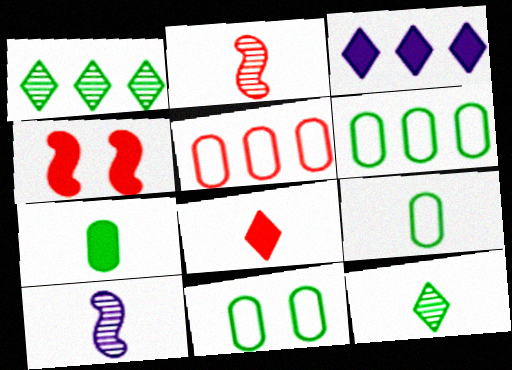[[2, 3, 11], 
[3, 4, 7], 
[6, 9, 11], 
[8, 9, 10]]